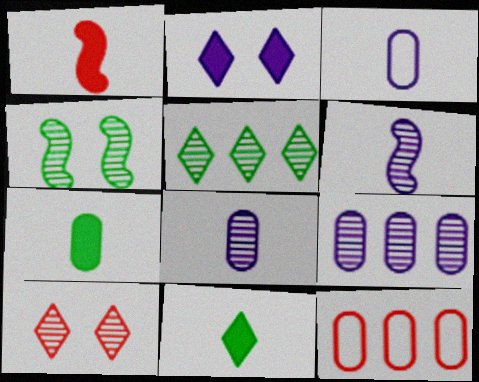[[1, 10, 12]]